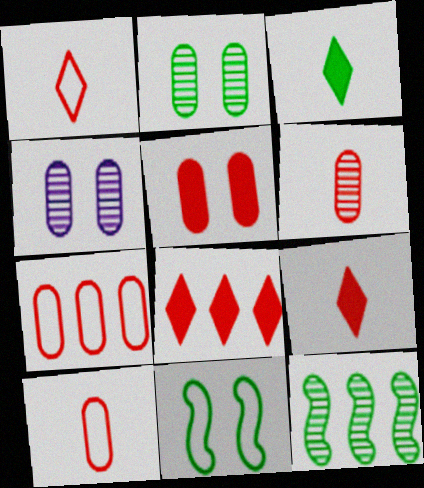[[5, 6, 7]]